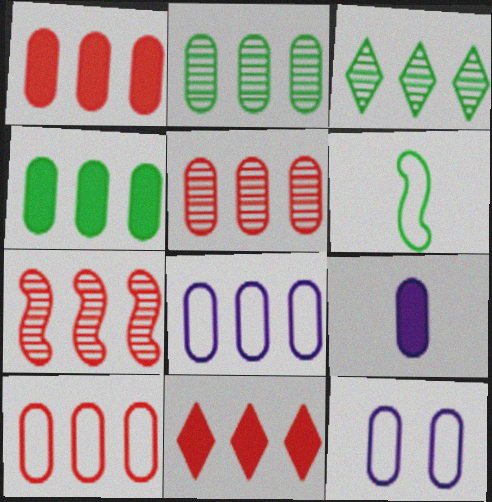[[1, 2, 8], 
[1, 5, 10], 
[4, 5, 8], 
[7, 10, 11]]